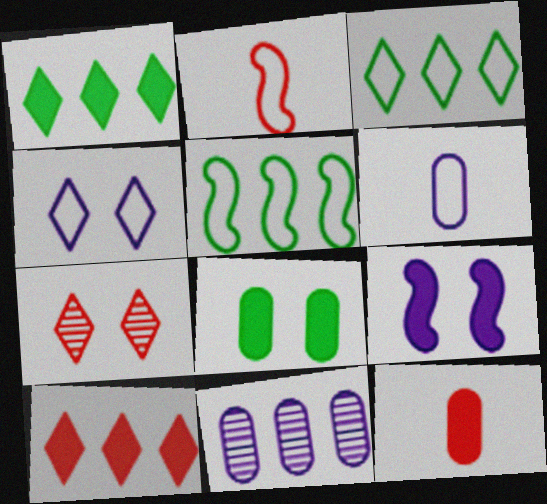[[1, 9, 12], 
[5, 10, 11]]